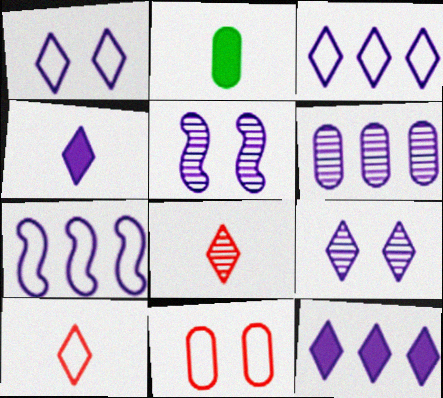[[2, 6, 11], 
[3, 4, 9], 
[6, 7, 12]]